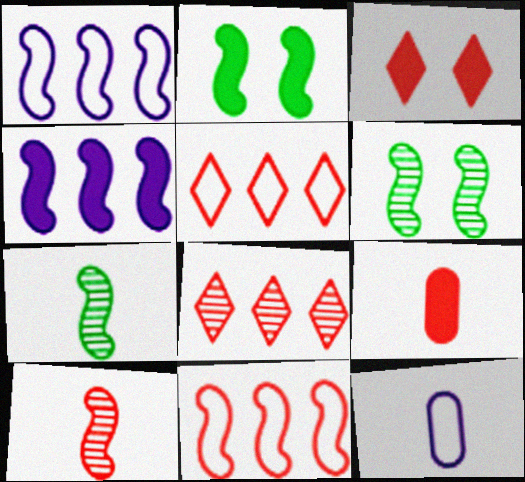[[1, 2, 10], 
[2, 8, 12]]